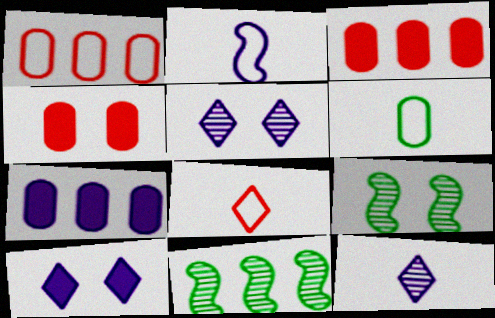[[2, 5, 7], 
[2, 6, 8], 
[7, 8, 9]]